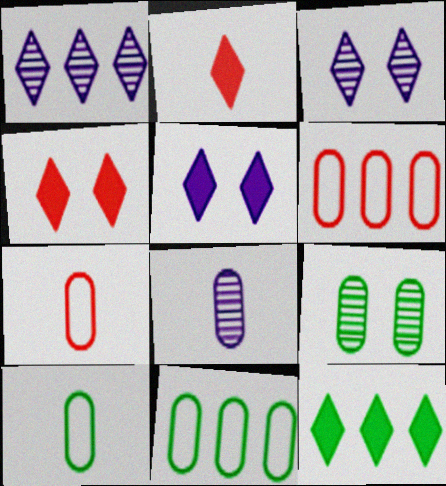[[2, 5, 12]]